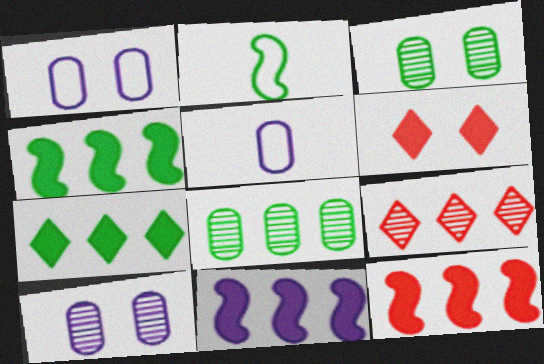[[2, 3, 7], 
[4, 11, 12]]